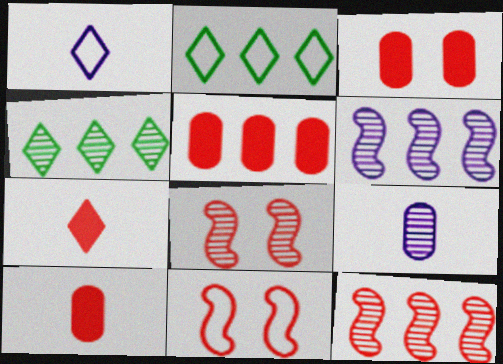[[2, 5, 6], 
[3, 5, 10], 
[4, 8, 9]]